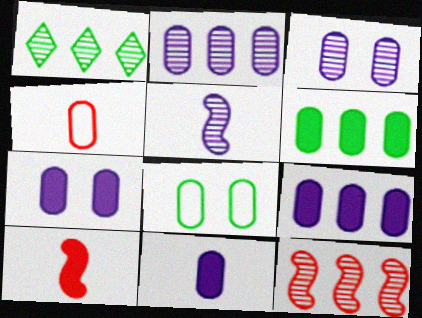[[1, 2, 12], 
[3, 4, 6], 
[7, 9, 11]]